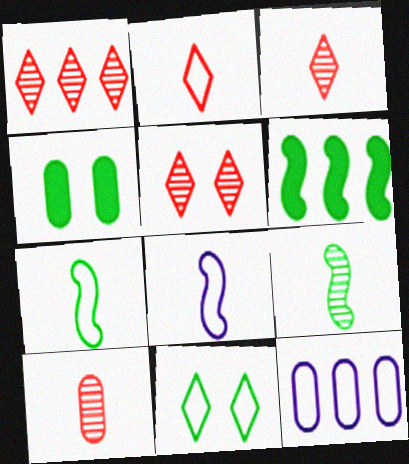[[1, 3, 5], 
[1, 4, 8], 
[1, 6, 12], 
[4, 10, 12]]